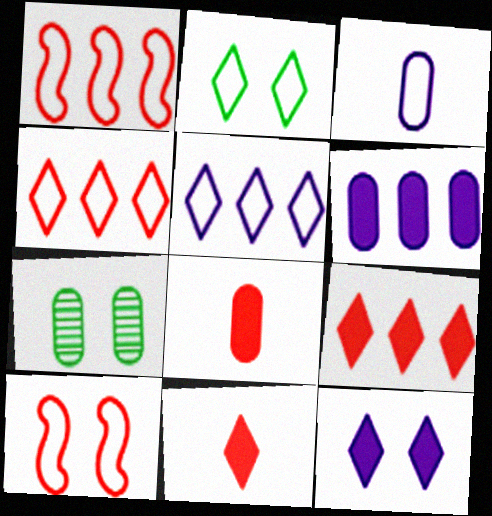[[1, 2, 3], 
[7, 10, 12]]